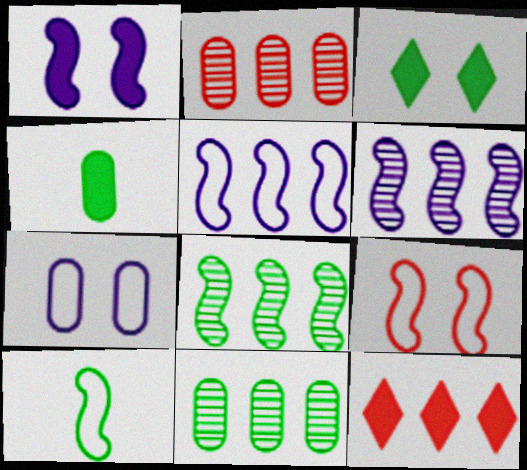[[1, 4, 12], 
[2, 4, 7], 
[3, 10, 11], 
[5, 9, 10], 
[5, 11, 12]]